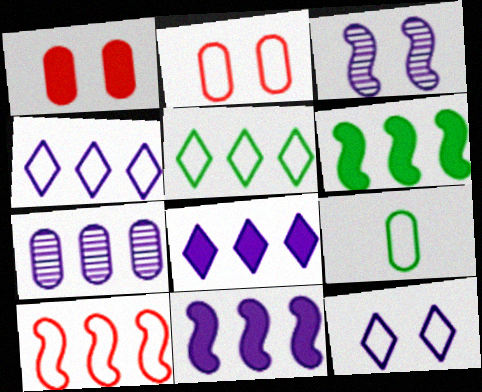[[1, 7, 9], 
[4, 7, 11], 
[9, 10, 12]]